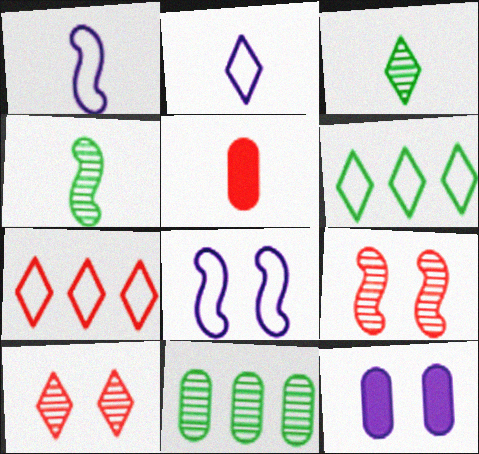[[1, 3, 5], 
[2, 4, 5], 
[4, 7, 12], 
[5, 7, 9]]